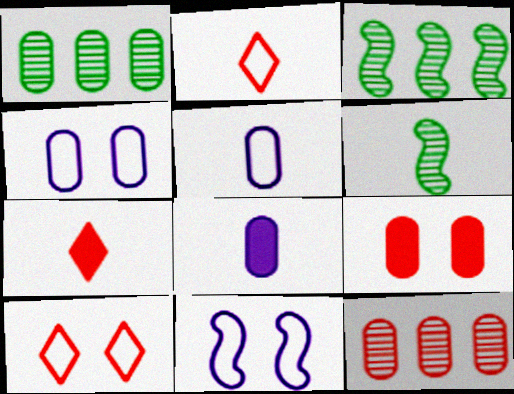[[1, 5, 9], 
[1, 7, 11], 
[2, 6, 8], 
[3, 4, 7], 
[3, 8, 10], 
[5, 6, 7]]